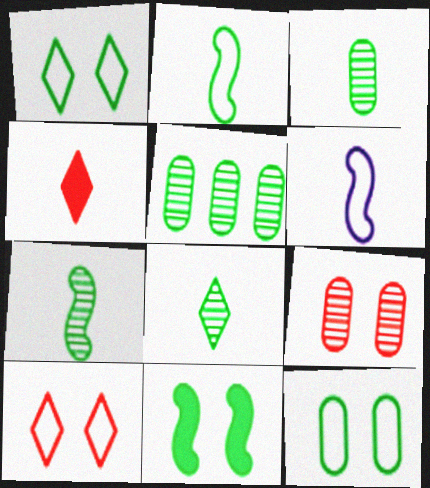[[3, 4, 6], 
[3, 7, 8]]